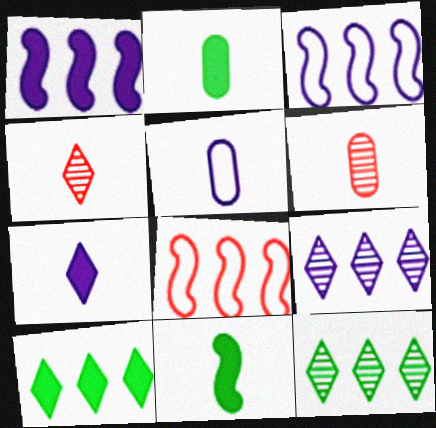[[2, 5, 6], 
[4, 5, 11]]